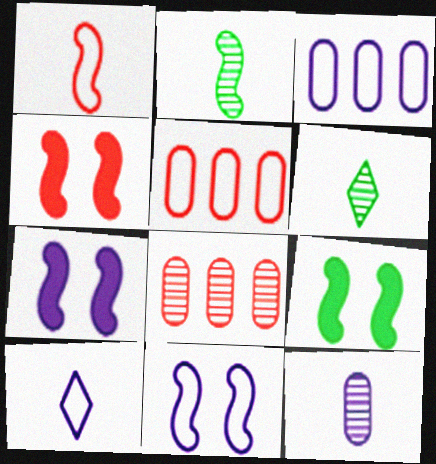[[3, 4, 6], 
[3, 10, 11], 
[4, 7, 9], 
[5, 6, 7], 
[8, 9, 10]]